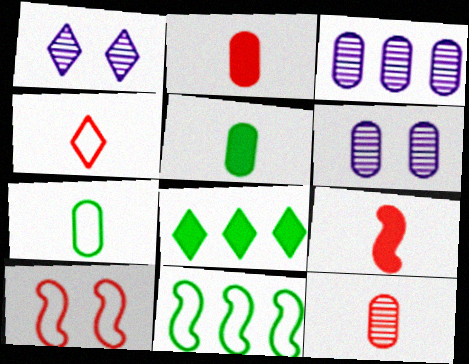[[1, 2, 11], 
[1, 4, 8], 
[4, 9, 12]]